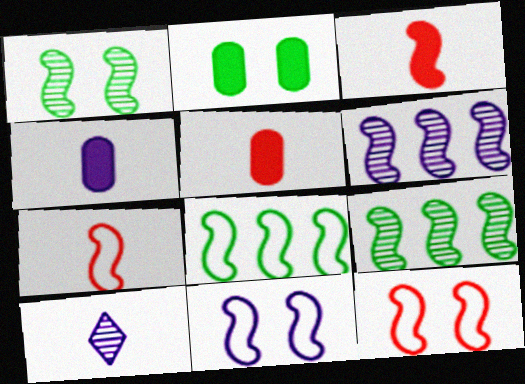[[3, 9, 11], 
[7, 8, 11]]